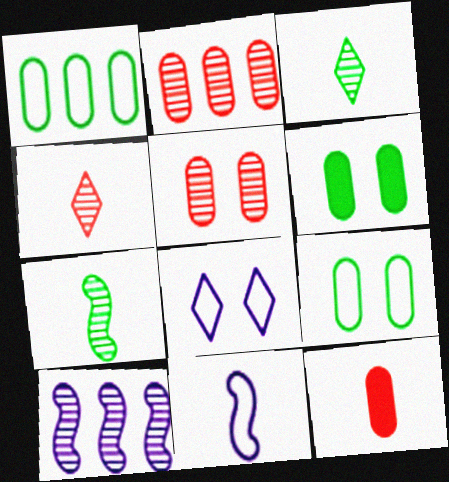[[3, 5, 10], 
[3, 11, 12]]